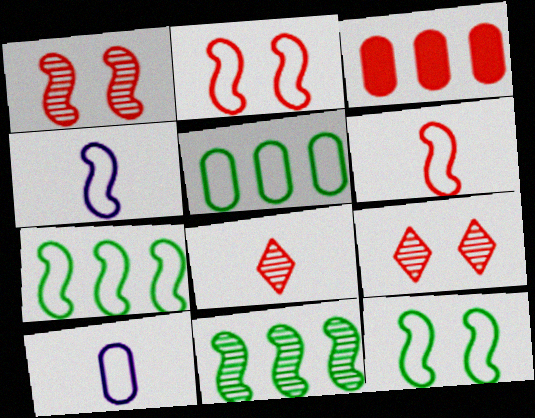[[2, 3, 8], 
[2, 4, 7], 
[3, 6, 9]]